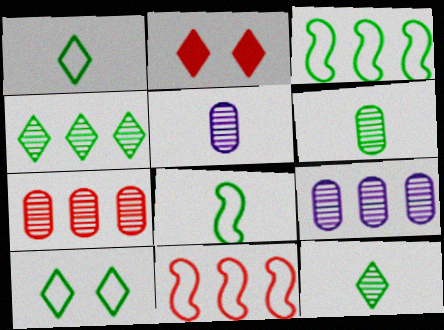[[2, 3, 5], 
[2, 8, 9]]